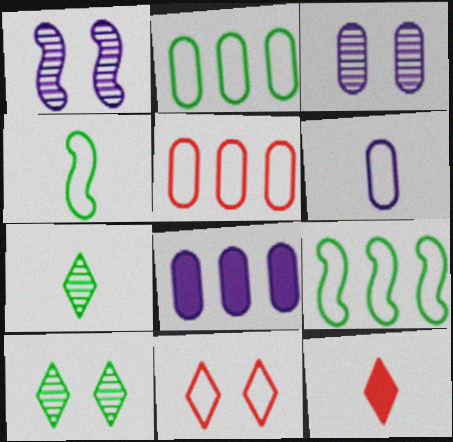[[1, 2, 12], 
[3, 6, 8], 
[3, 9, 12], 
[6, 9, 11]]